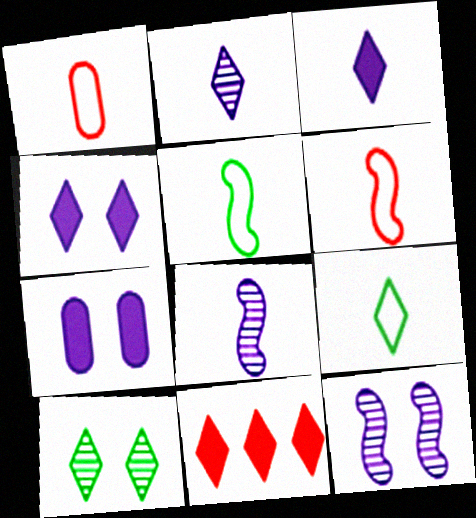[]